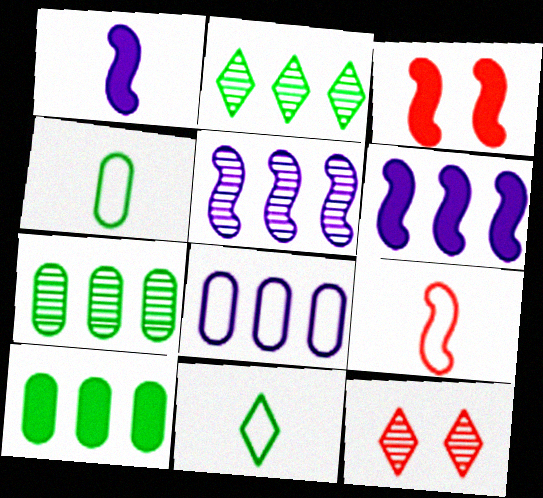[[4, 6, 12]]